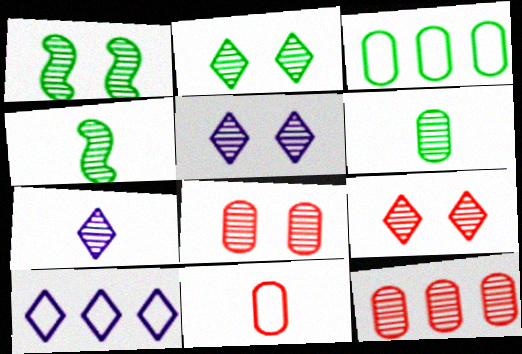[[1, 5, 8], 
[1, 7, 12], 
[2, 5, 9], 
[4, 5, 12]]